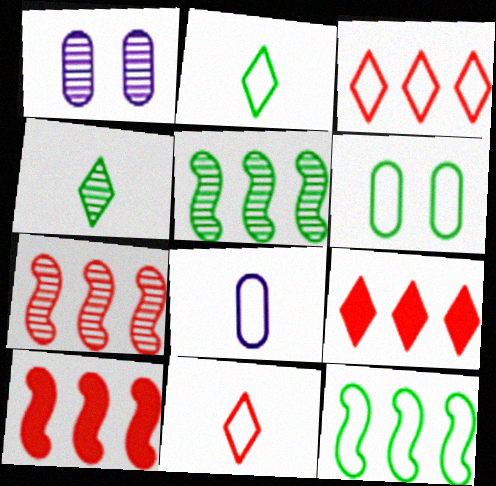[[1, 2, 10], 
[1, 4, 7], 
[2, 6, 12]]